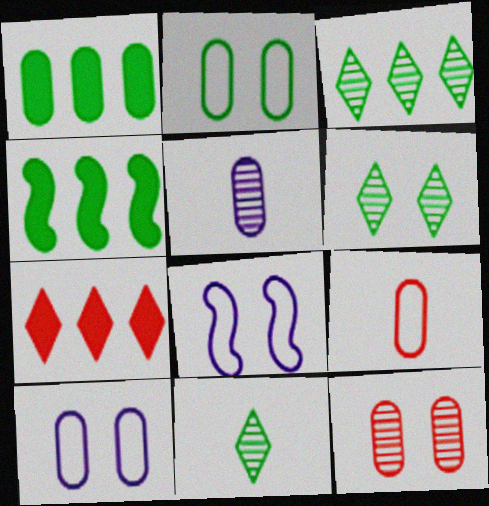[[2, 4, 11], 
[3, 6, 11]]